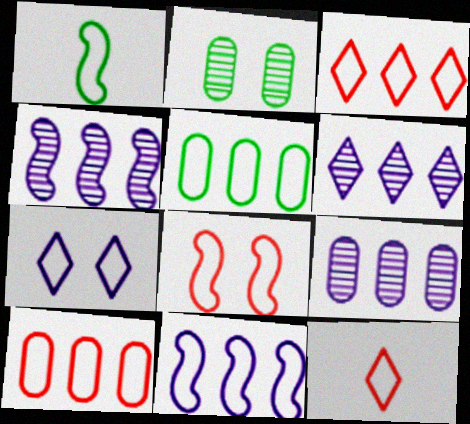[[1, 7, 10], 
[1, 8, 11], 
[3, 5, 11], 
[4, 6, 9], 
[8, 10, 12]]